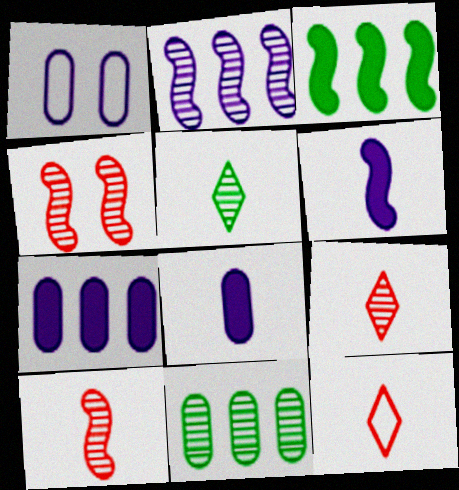[[1, 3, 9]]